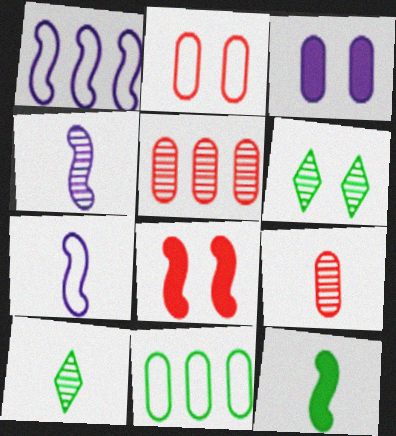[[3, 9, 11], 
[4, 5, 6], 
[4, 9, 10], 
[6, 11, 12]]